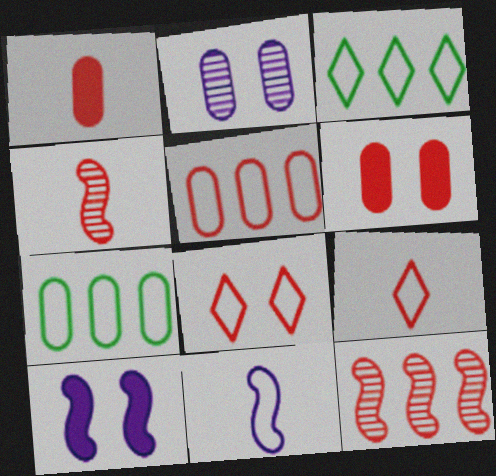[[1, 2, 7], 
[1, 4, 9], 
[1, 8, 12], 
[6, 9, 12], 
[7, 8, 11]]